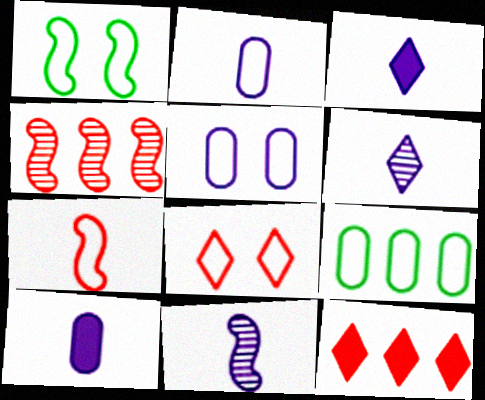[[1, 5, 8], 
[2, 3, 11]]